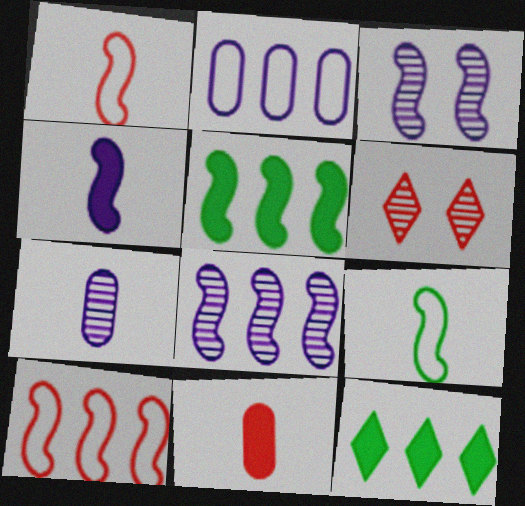[[1, 3, 5], 
[5, 8, 10], 
[6, 10, 11]]